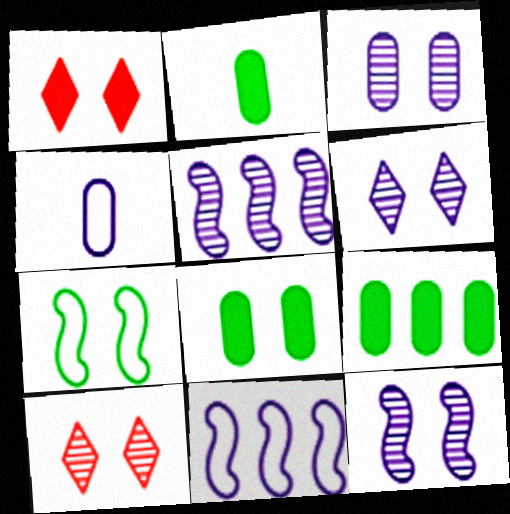[[1, 3, 7], 
[2, 8, 9], 
[2, 10, 11], 
[3, 6, 12]]